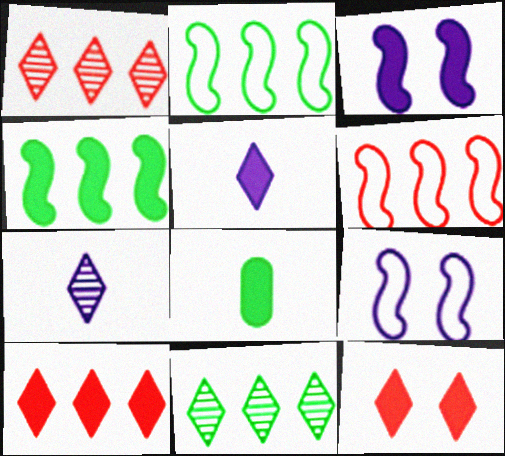[[1, 8, 9], 
[3, 8, 10]]